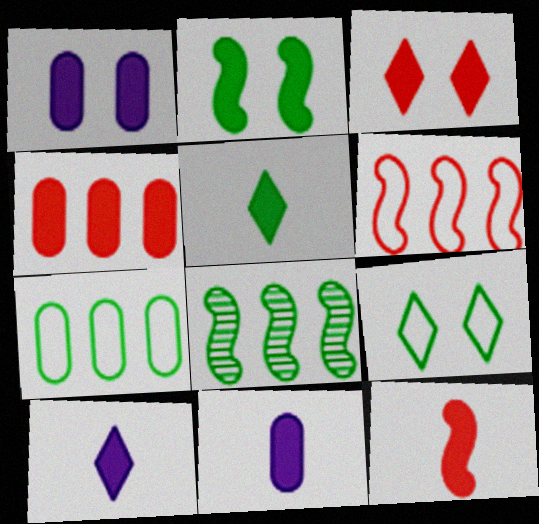[[1, 2, 3], 
[2, 4, 10], 
[3, 4, 12], 
[5, 11, 12]]